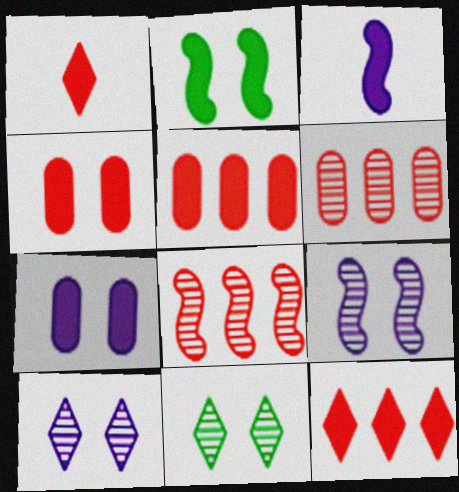[]